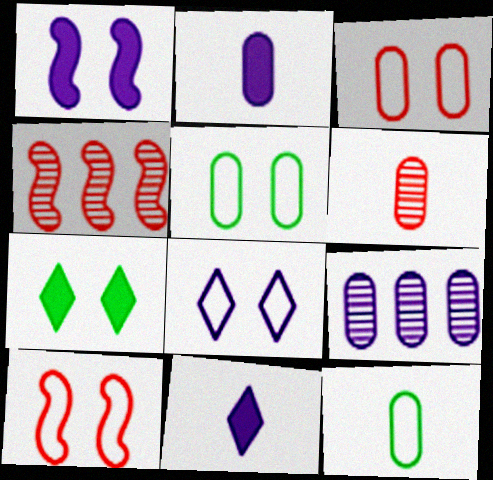[[2, 6, 12], 
[4, 5, 11], 
[5, 8, 10]]